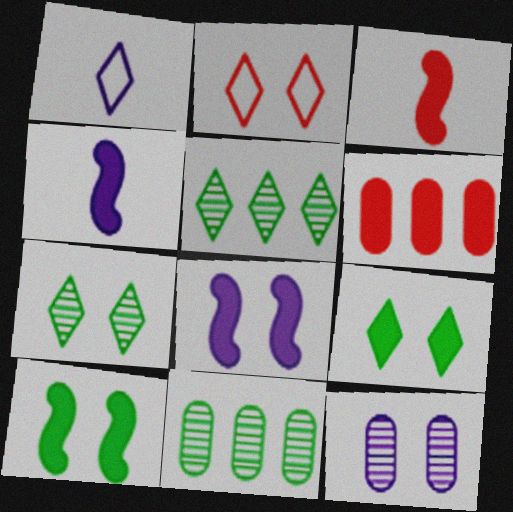[[2, 4, 11], 
[2, 10, 12], 
[4, 6, 9]]